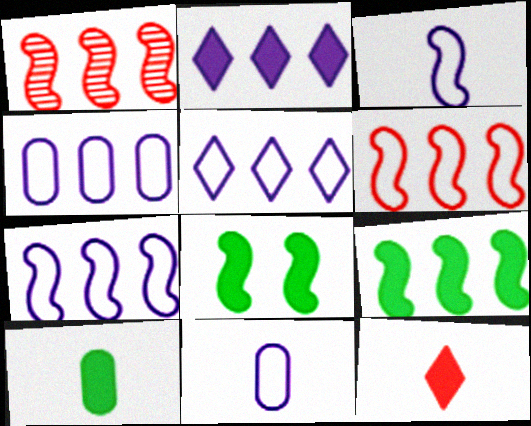[[1, 3, 8], 
[1, 7, 9], 
[4, 5, 7]]